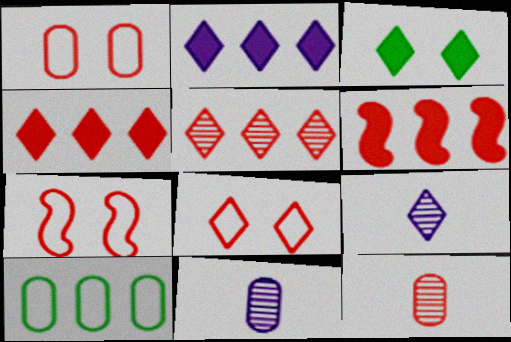[[1, 7, 8], 
[4, 7, 12], 
[6, 8, 12]]